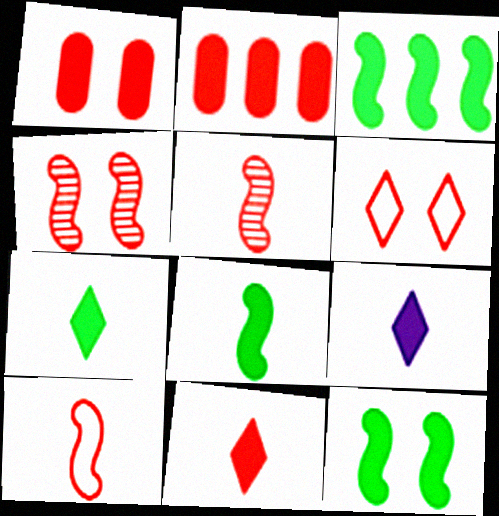[[1, 3, 9], 
[1, 4, 6], 
[2, 5, 6], 
[2, 9, 12], 
[3, 8, 12], 
[7, 9, 11]]